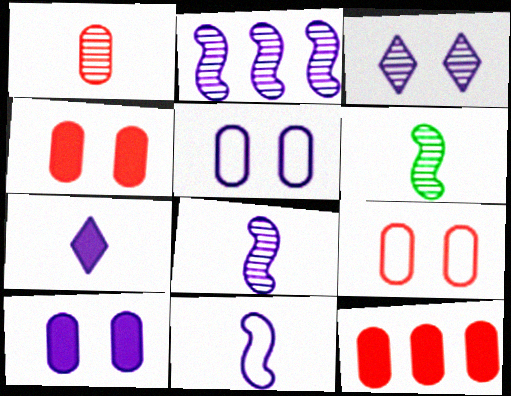[[1, 9, 12], 
[2, 5, 7]]